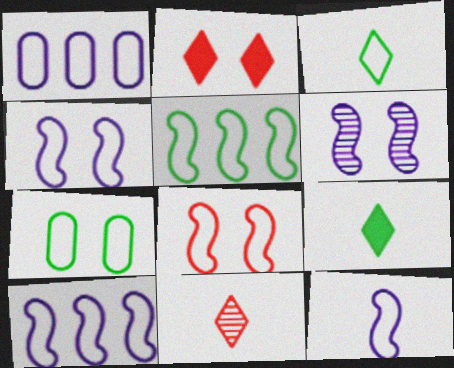[[1, 3, 8], 
[2, 6, 7], 
[3, 5, 7], 
[4, 10, 12], 
[5, 8, 12]]